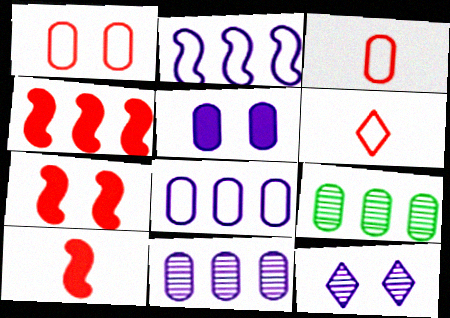[[3, 5, 9], 
[4, 7, 10]]